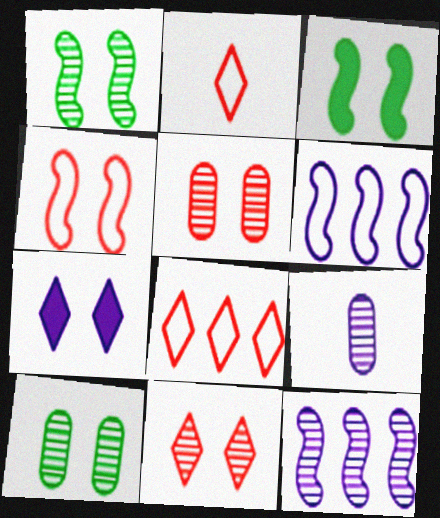[[3, 8, 9], 
[4, 7, 10], 
[6, 7, 9]]